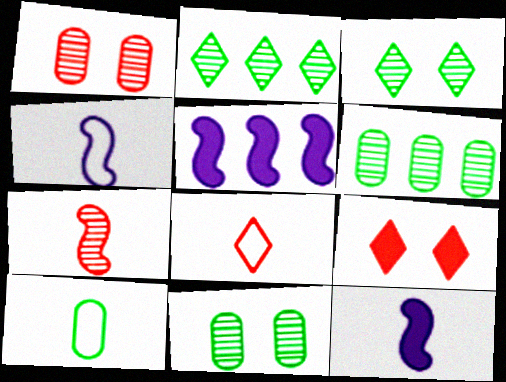[[4, 6, 9], 
[4, 8, 10], 
[5, 8, 11]]